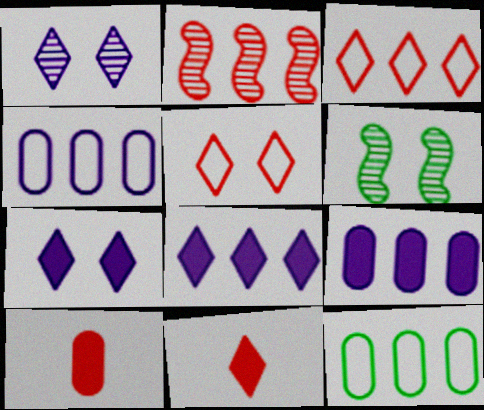[[2, 5, 10], 
[2, 8, 12], 
[4, 6, 11]]